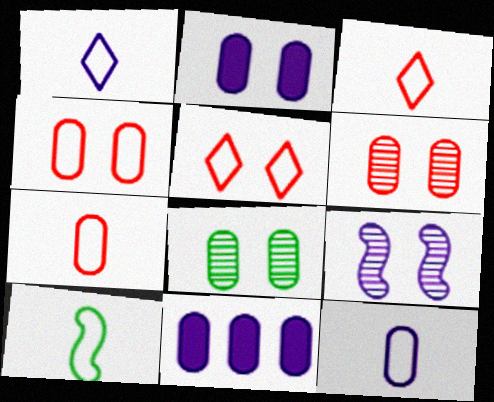[[1, 7, 10], 
[1, 9, 11], 
[2, 4, 8], 
[3, 10, 12], 
[7, 8, 11]]